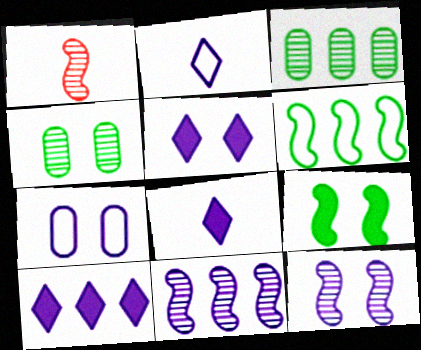[[5, 7, 12], 
[5, 8, 10], 
[7, 8, 11]]